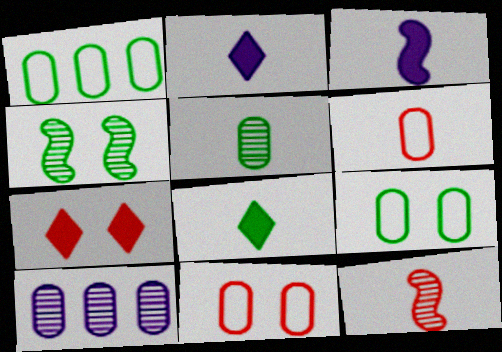[[1, 4, 8]]